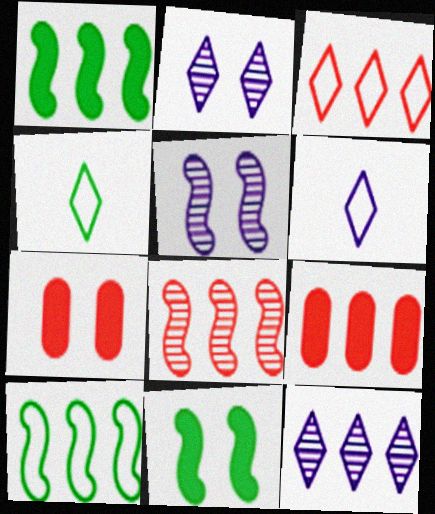[[3, 8, 9], 
[4, 5, 9], 
[9, 10, 12]]